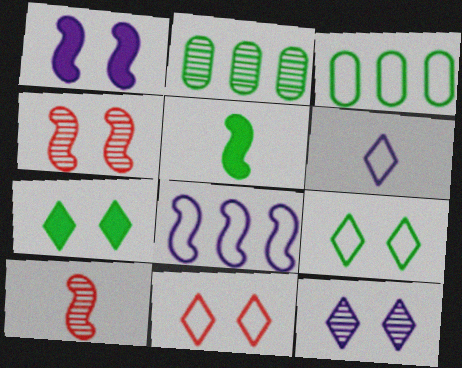[[2, 5, 9], 
[2, 10, 12], 
[4, 5, 8], 
[7, 11, 12]]